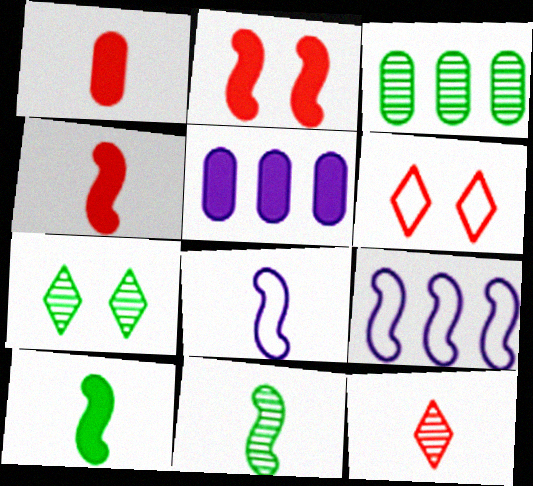[[1, 7, 9], 
[2, 9, 11], 
[3, 7, 11], 
[4, 8, 11], 
[5, 6, 11]]